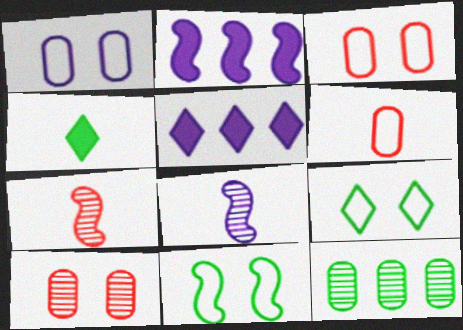[[1, 5, 8], 
[2, 7, 11], 
[4, 6, 8], 
[4, 11, 12]]